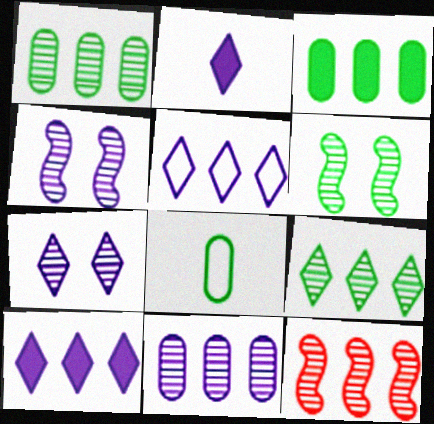[[2, 5, 7], 
[3, 5, 12], 
[9, 11, 12]]